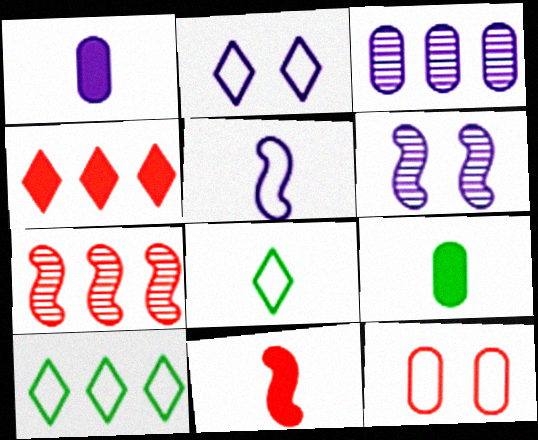[[2, 7, 9], 
[3, 9, 12], 
[5, 10, 12]]